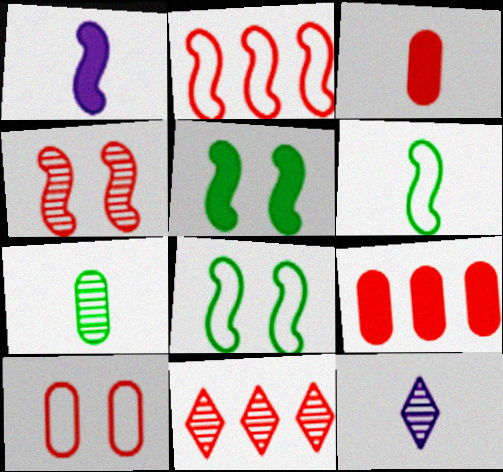[[2, 9, 11], 
[3, 6, 12], 
[8, 9, 12]]